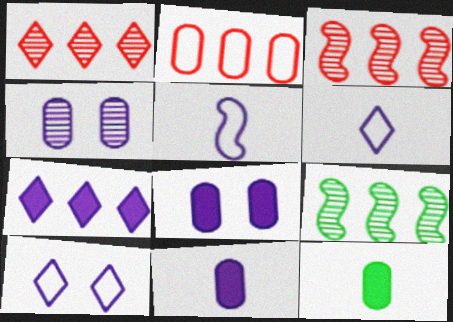[[2, 4, 12], 
[2, 7, 9], 
[3, 10, 12], 
[4, 5, 7]]